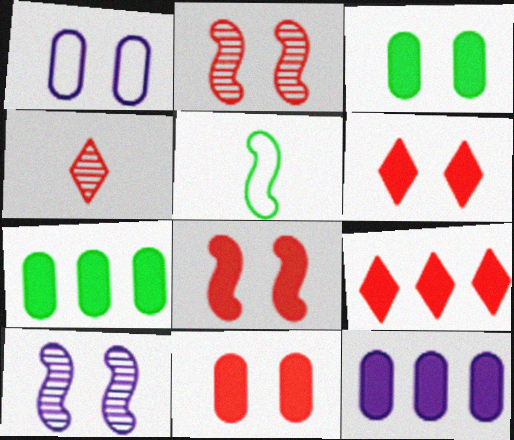[[6, 8, 11]]